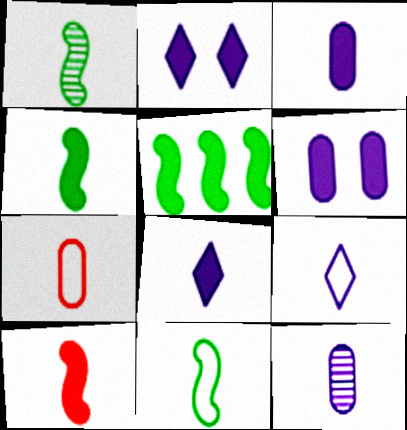[[1, 4, 11], 
[1, 7, 8], 
[7, 9, 11]]